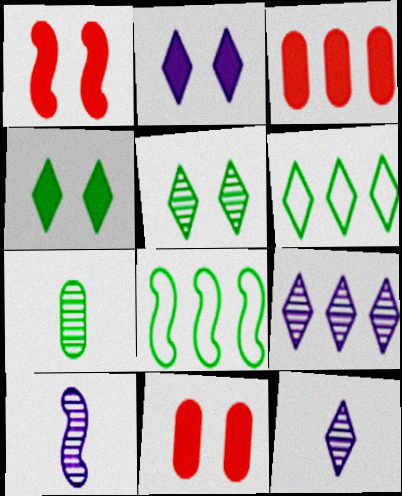[[1, 8, 10], 
[3, 8, 9], 
[4, 7, 8], 
[6, 10, 11], 
[8, 11, 12]]